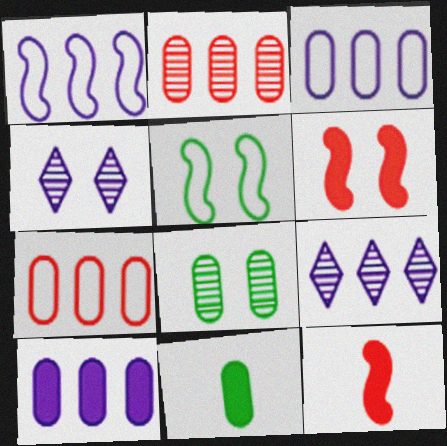[[1, 9, 10]]